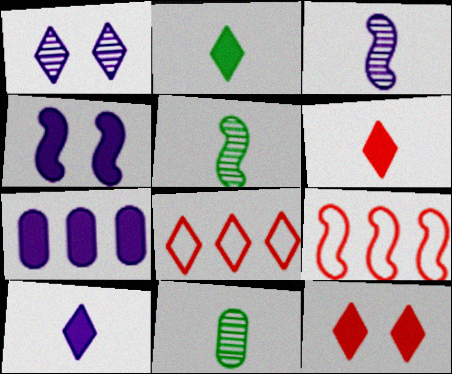[[1, 2, 8], 
[2, 6, 10], 
[4, 5, 9], 
[4, 7, 10], 
[4, 8, 11]]